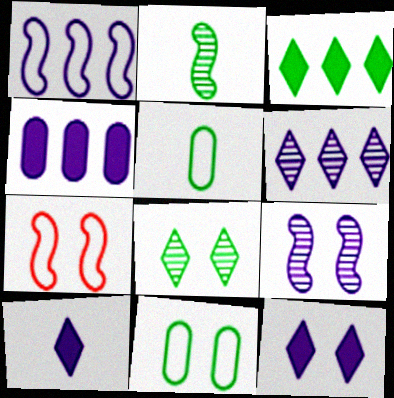[[1, 4, 6], 
[2, 3, 11]]